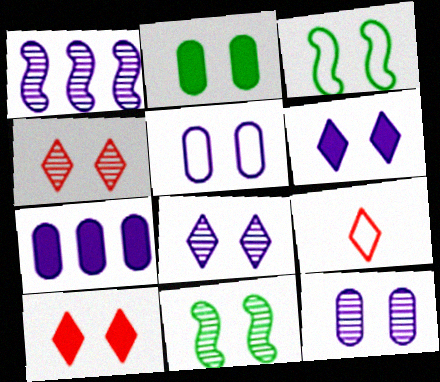[[1, 2, 9], 
[3, 10, 12], 
[4, 11, 12], 
[5, 10, 11], 
[7, 9, 11]]